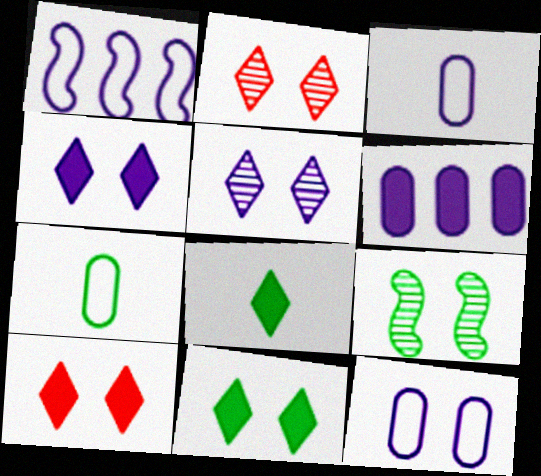[[4, 10, 11], 
[9, 10, 12]]